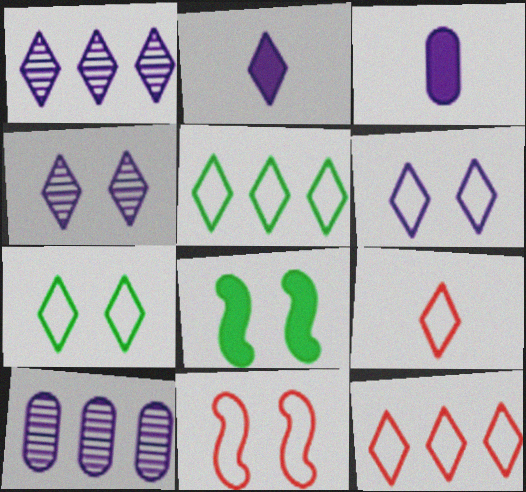[[1, 2, 6], 
[5, 6, 9], 
[8, 9, 10]]